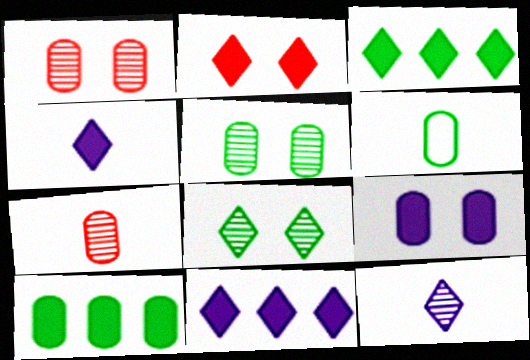[[2, 3, 4], 
[5, 6, 10]]